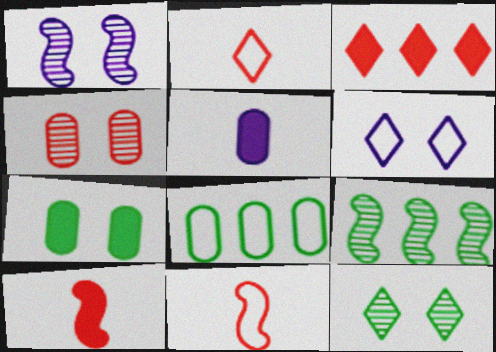[[1, 4, 12], 
[3, 4, 11], 
[4, 5, 8], 
[6, 8, 11]]